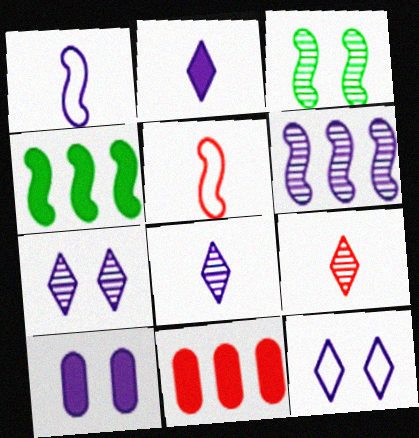[]